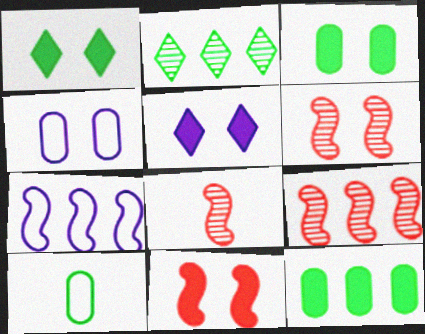[[1, 4, 6], 
[3, 5, 11], 
[5, 9, 10], 
[6, 8, 9]]